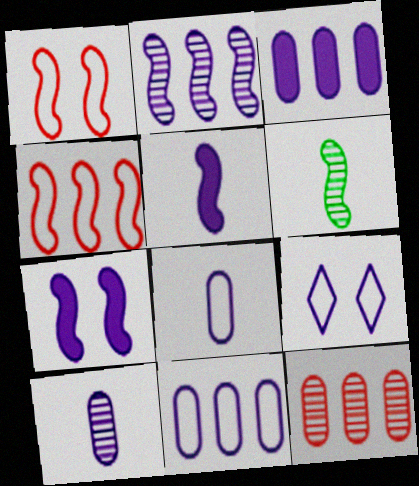[[4, 6, 7]]